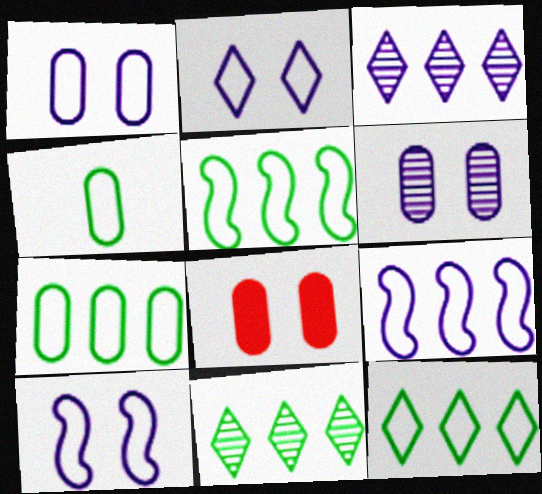[[1, 2, 10], 
[5, 7, 12]]